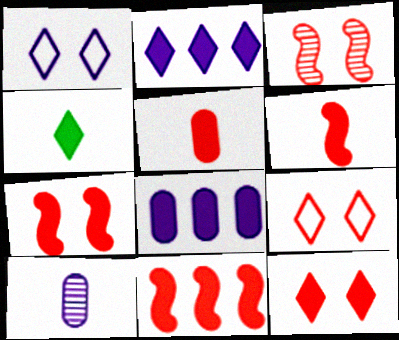[[2, 4, 12], 
[4, 7, 8], 
[5, 11, 12], 
[6, 7, 11]]